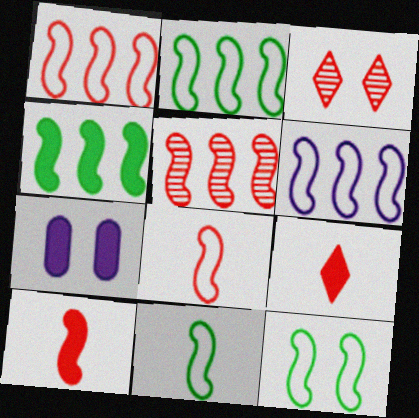[[1, 2, 6], 
[2, 11, 12], 
[3, 7, 12], 
[4, 5, 6], 
[4, 7, 9], 
[6, 8, 12]]